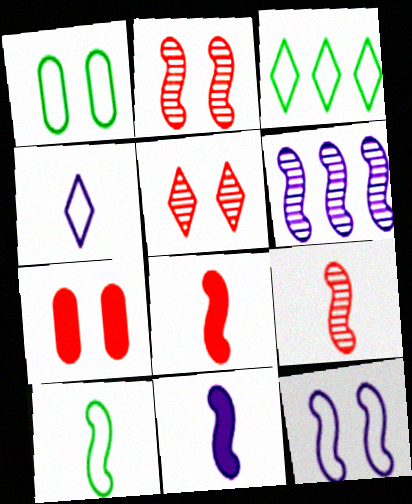[[1, 3, 10], 
[6, 11, 12], 
[9, 10, 11]]